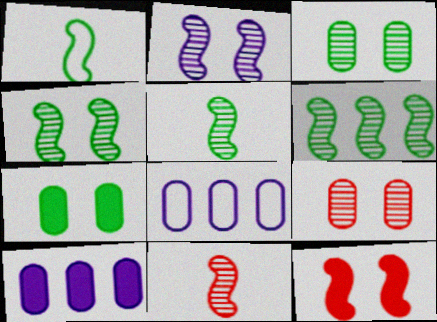[[2, 6, 11], 
[4, 5, 6]]